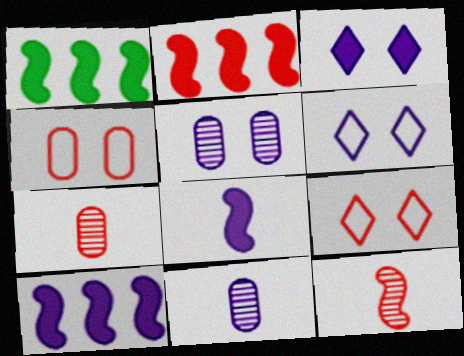[[1, 2, 10], 
[1, 6, 7], 
[1, 9, 11], 
[2, 7, 9], 
[6, 10, 11]]